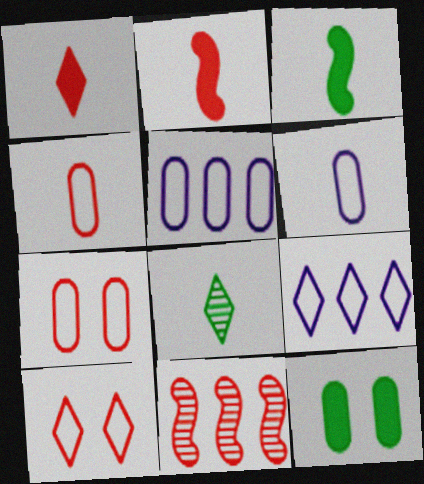[[1, 7, 11], 
[2, 6, 8]]